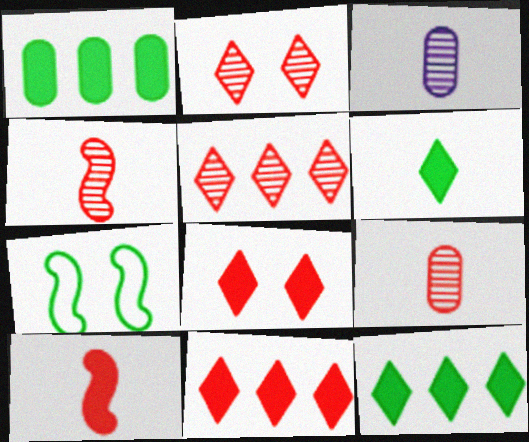[[3, 7, 11]]